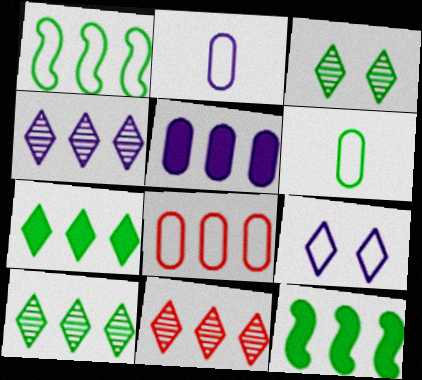[[1, 5, 11], 
[3, 6, 12], 
[4, 8, 12], 
[4, 10, 11]]